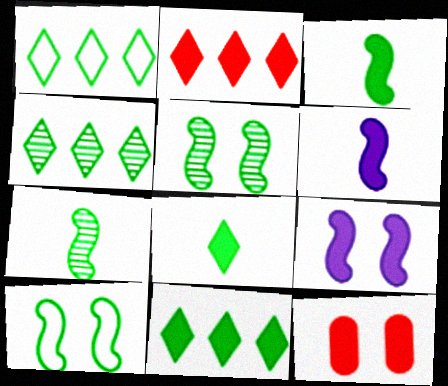[[1, 4, 11], 
[6, 11, 12]]